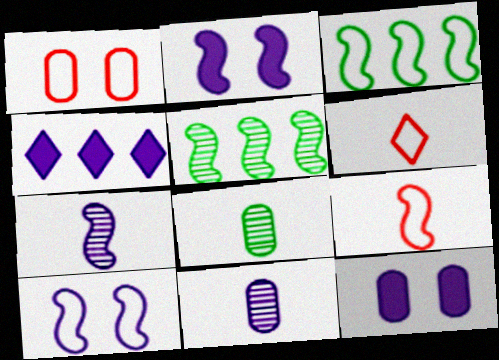[[2, 5, 9], 
[3, 9, 10], 
[4, 10, 11], 
[5, 6, 12]]